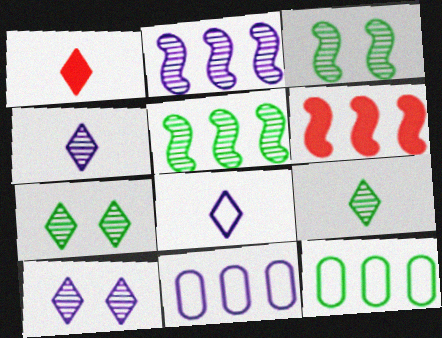[[1, 3, 11], 
[1, 8, 9]]